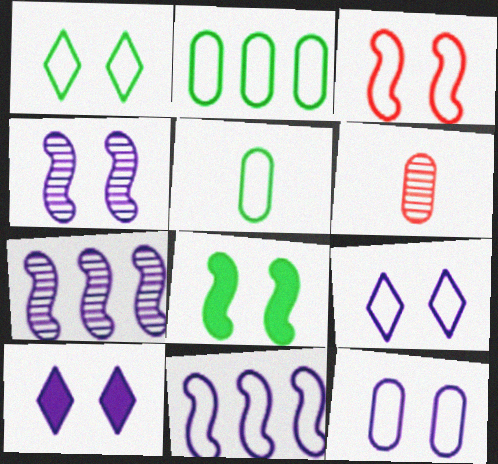[[1, 3, 12], 
[3, 4, 8], 
[4, 10, 12]]